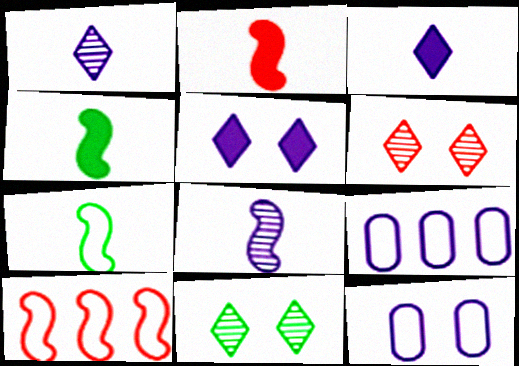[[2, 7, 8], 
[2, 9, 11], 
[4, 6, 9], 
[5, 8, 9]]